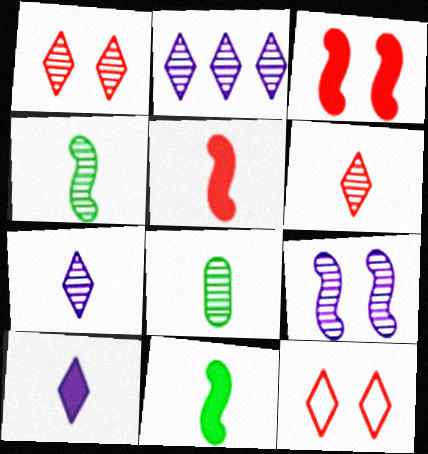[]